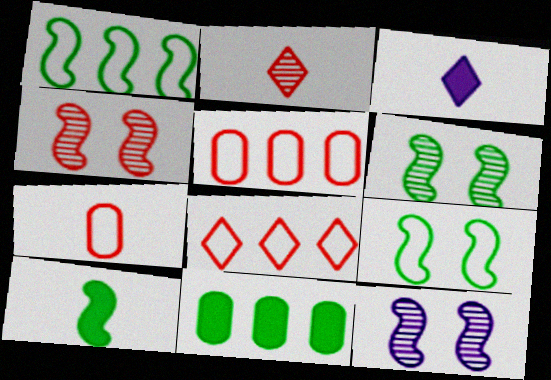[[1, 6, 10], 
[3, 5, 6], 
[4, 6, 12]]